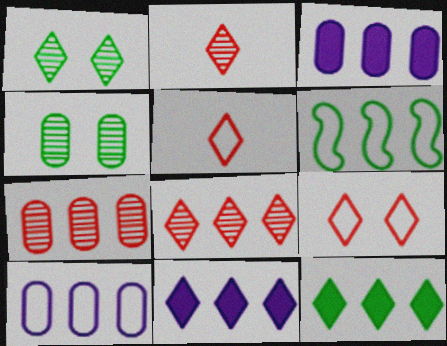[[1, 5, 11], 
[3, 6, 8], 
[6, 7, 11]]